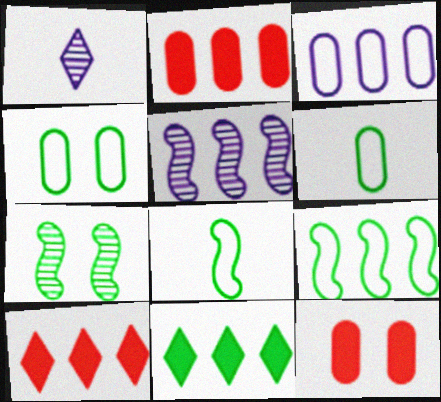[[1, 9, 12], 
[6, 7, 11]]